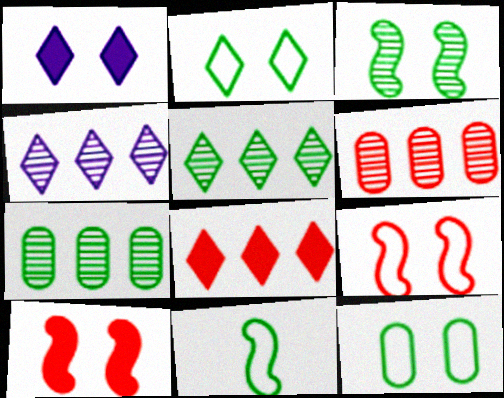[[1, 6, 11]]